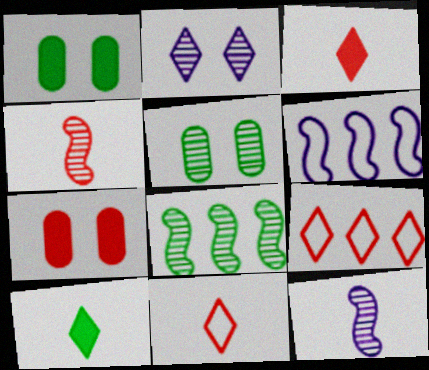[[1, 9, 12], 
[2, 9, 10], 
[3, 5, 6], 
[4, 7, 9]]